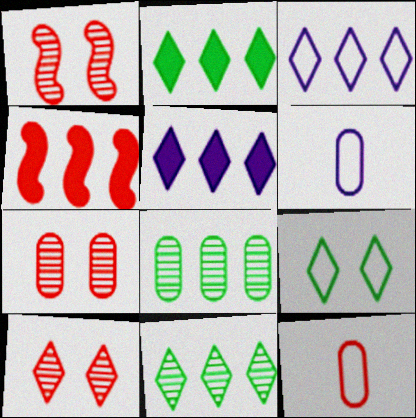[[1, 2, 6], 
[1, 7, 10], 
[3, 4, 8], 
[4, 10, 12]]